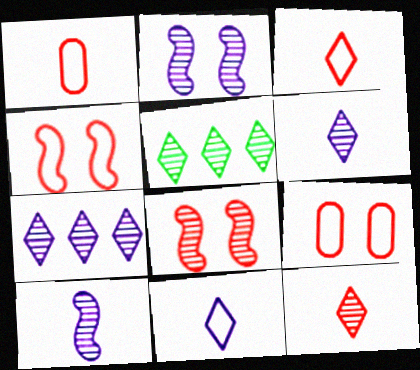[]